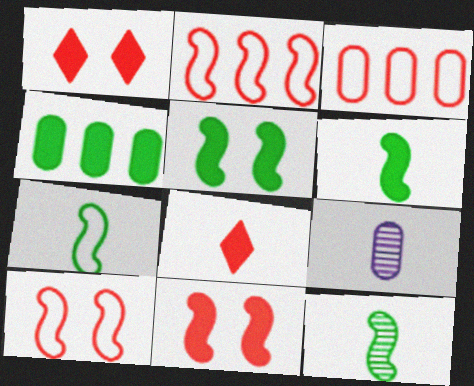[[6, 7, 12], 
[7, 8, 9]]